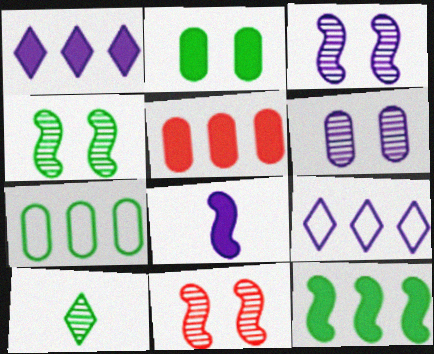[[1, 5, 12], 
[3, 4, 11], 
[6, 8, 9]]